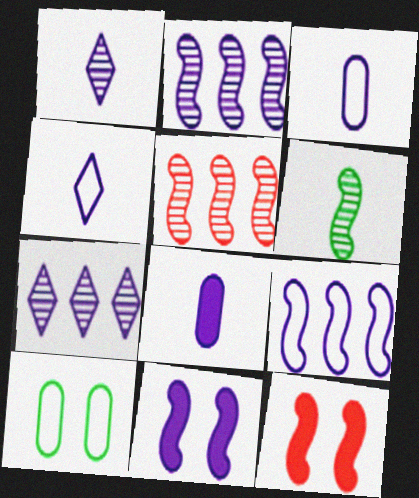[[3, 7, 11], 
[6, 9, 12]]